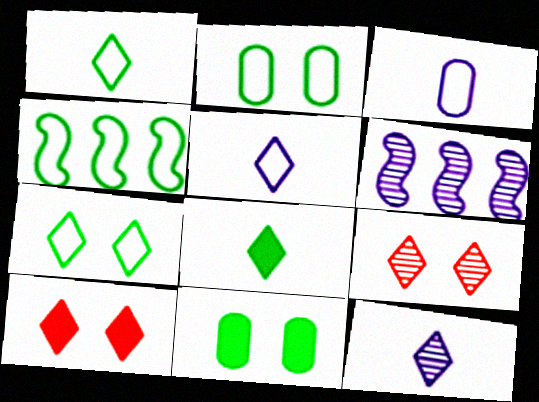[[1, 2, 4]]